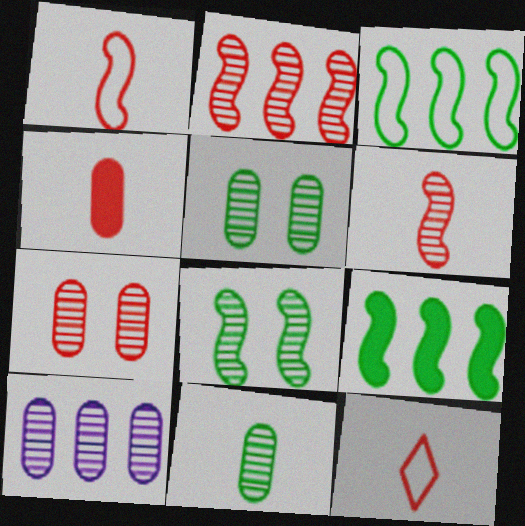[[4, 6, 12], 
[7, 10, 11]]